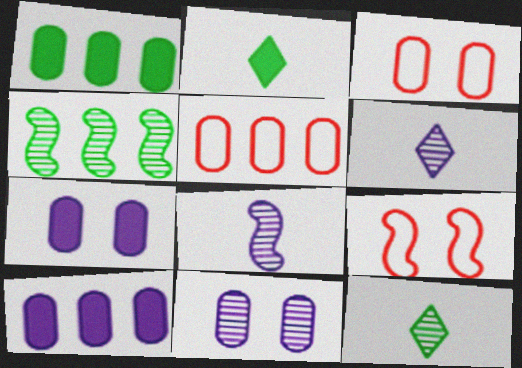[[1, 6, 9], 
[9, 10, 12]]